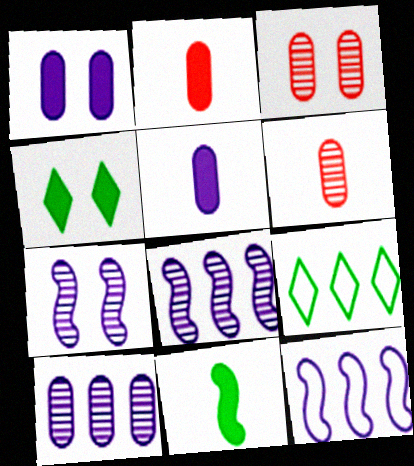[[2, 7, 9], 
[4, 6, 12]]